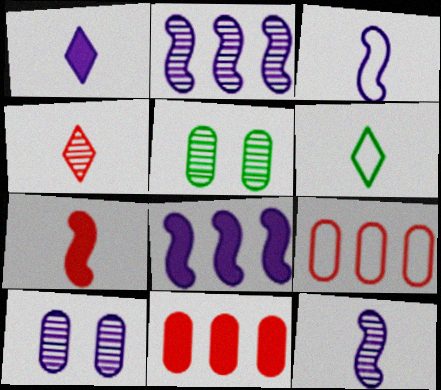[[1, 4, 6], 
[2, 4, 5]]